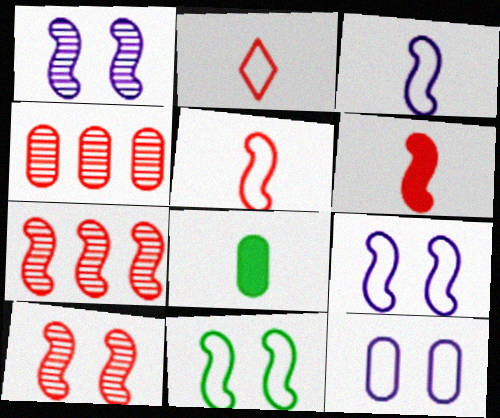[[4, 8, 12]]